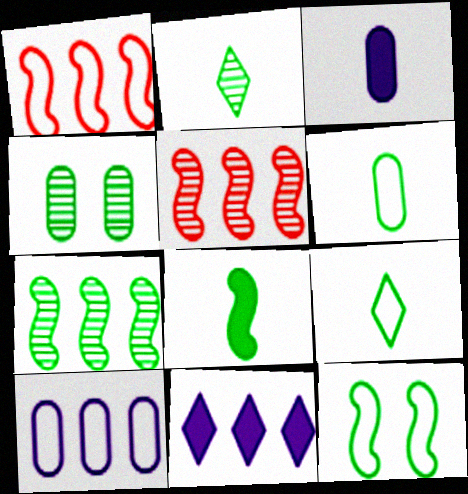[[2, 4, 7], 
[2, 6, 8], 
[7, 8, 12]]